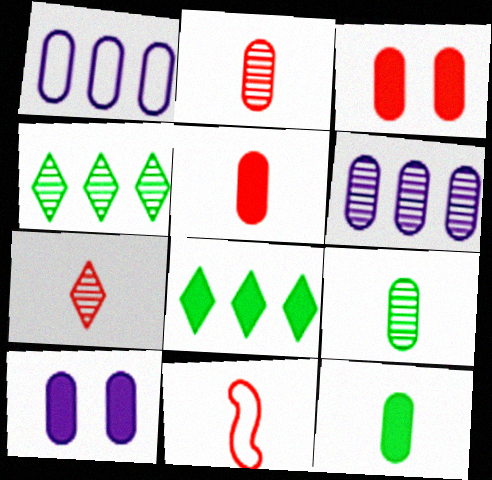[[1, 3, 9], 
[4, 10, 11], 
[5, 7, 11]]